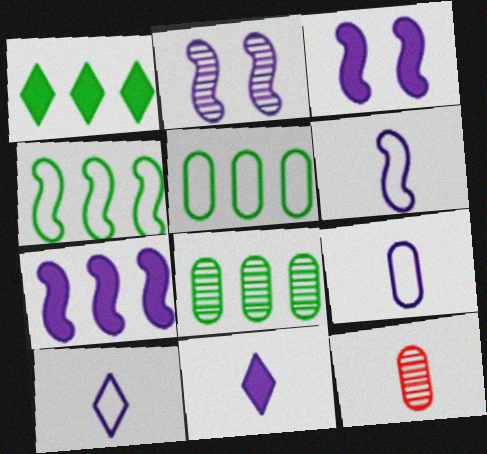[[1, 4, 8], 
[2, 6, 7], 
[6, 9, 10]]